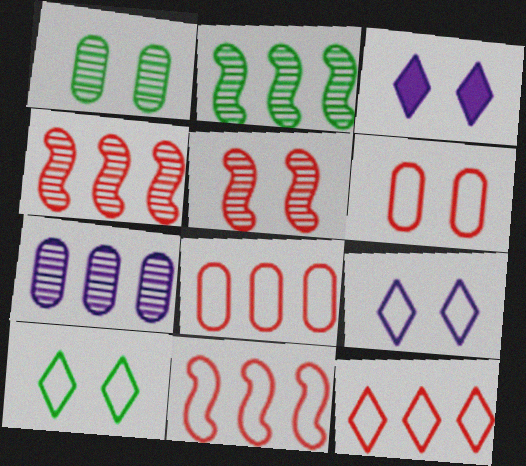[[8, 11, 12]]